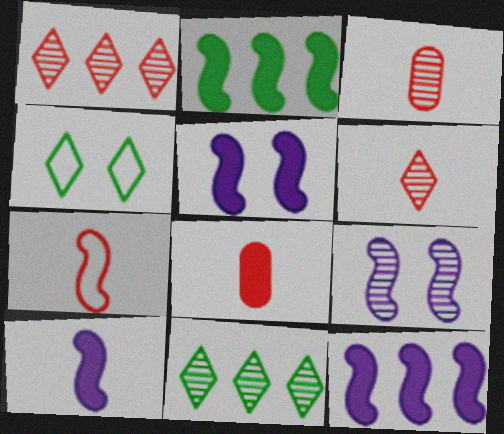[[2, 7, 9], 
[3, 4, 12], 
[3, 9, 11], 
[5, 10, 12], 
[6, 7, 8]]